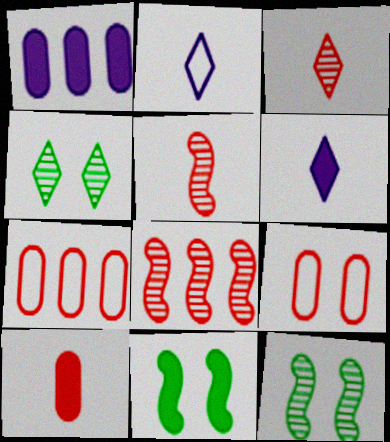[[6, 7, 12]]